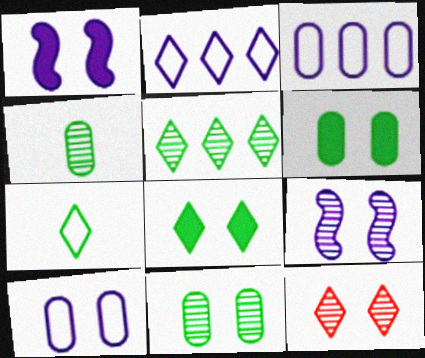[[5, 7, 8], 
[9, 11, 12]]